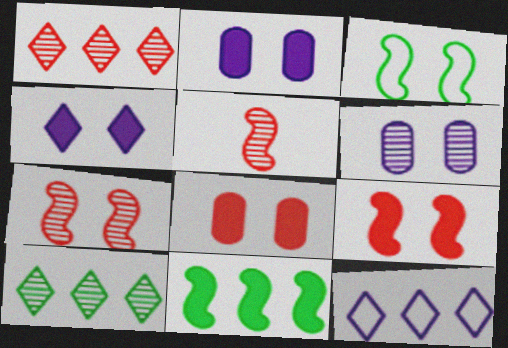[[5, 6, 10]]